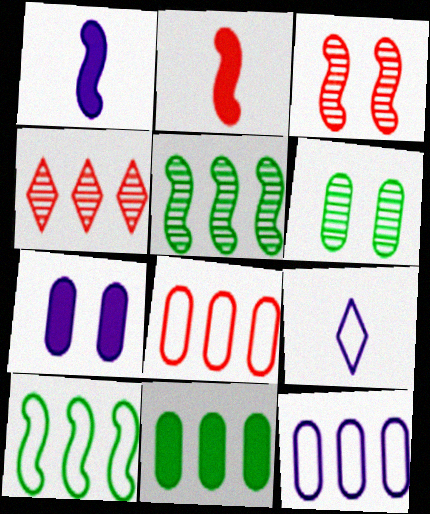[[1, 3, 10], 
[3, 9, 11]]